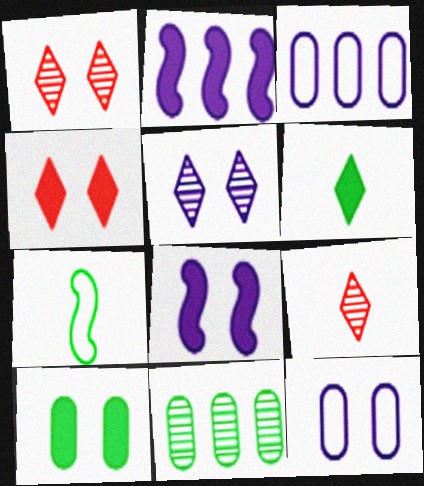[[4, 8, 10], 
[5, 8, 12]]